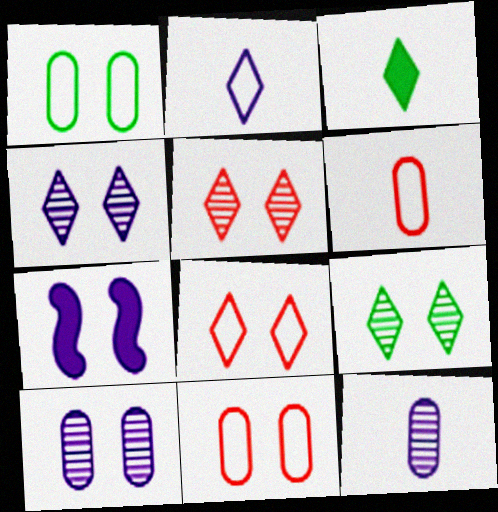[[1, 5, 7], 
[4, 5, 9], 
[7, 9, 11]]